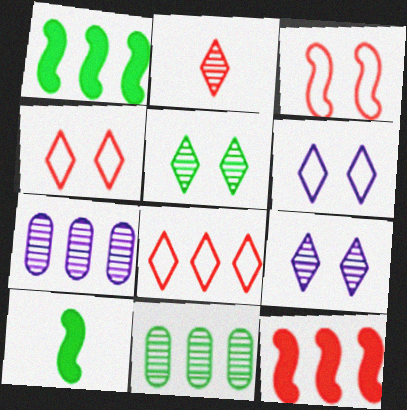[[1, 7, 8], 
[4, 7, 10]]